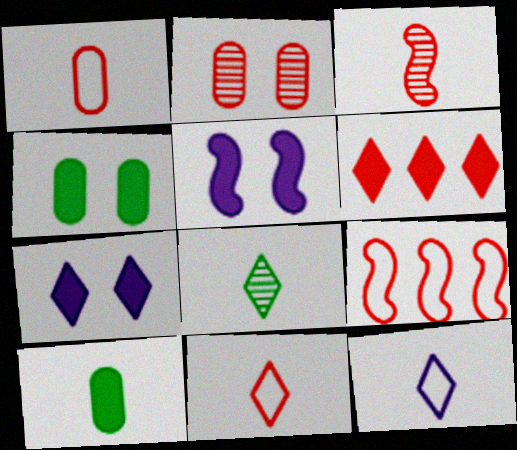[[3, 10, 12], 
[5, 6, 10]]